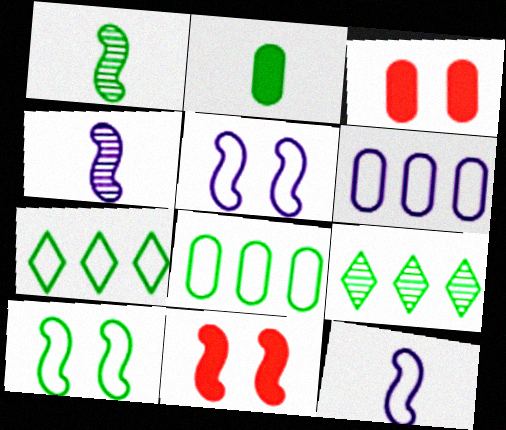[[2, 9, 10], 
[3, 4, 7], 
[3, 9, 12]]